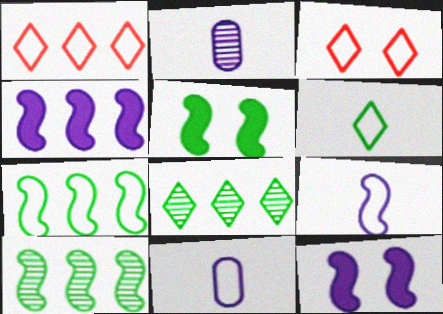[[1, 2, 5], 
[3, 7, 11]]